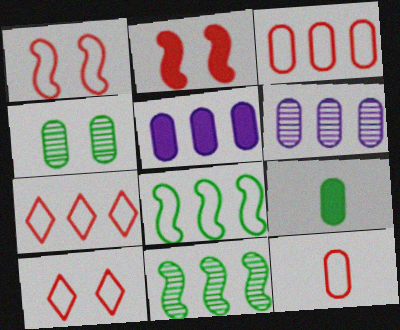[[1, 7, 12], 
[4, 5, 12], 
[5, 7, 11]]